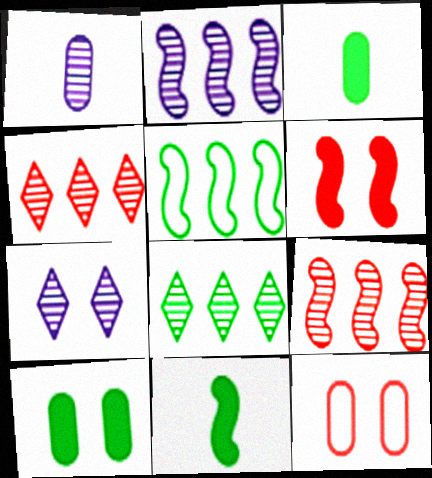[[1, 2, 7]]